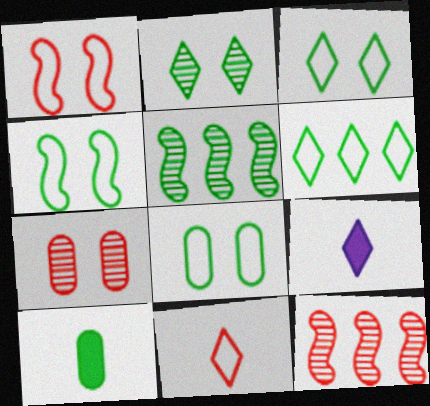[[3, 4, 8], 
[3, 5, 10], 
[8, 9, 12]]